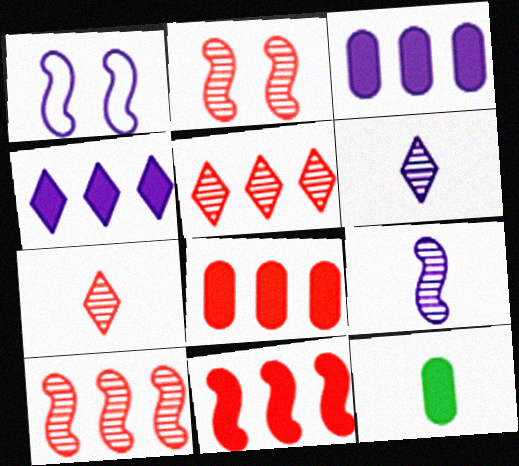[[1, 3, 6], 
[1, 5, 12]]